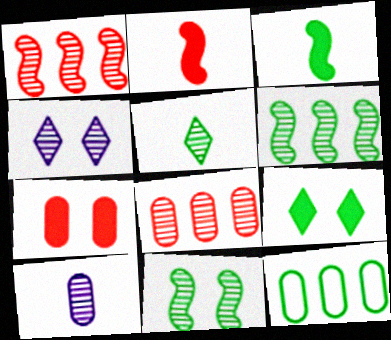[[2, 4, 12], 
[7, 10, 12]]